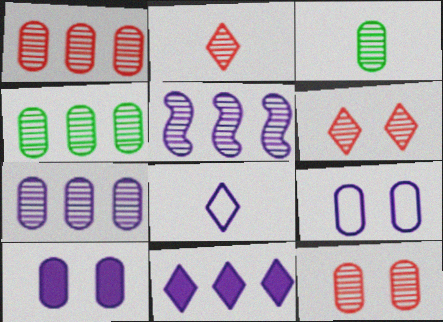[[1, 4, 7], 
[3, 5, 6], 
[3, 7, 12], 
[5, 8, 10]]